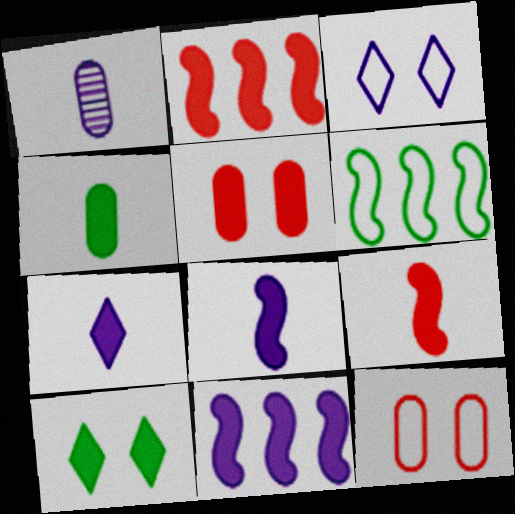[[1, 3, 11], 
[4, 7, 9]]